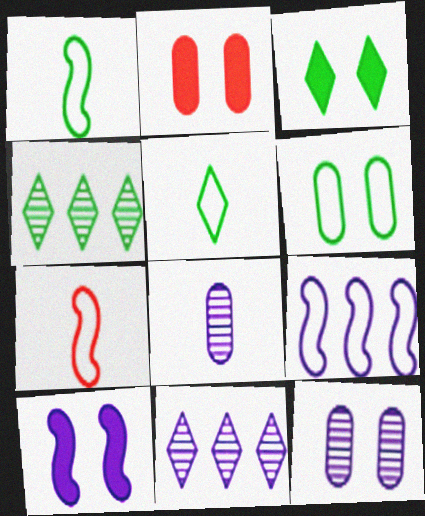[[1, 2, 11], 
[2, 3, 10], 
[2, 6, 12], 
[3, 4, 5]]